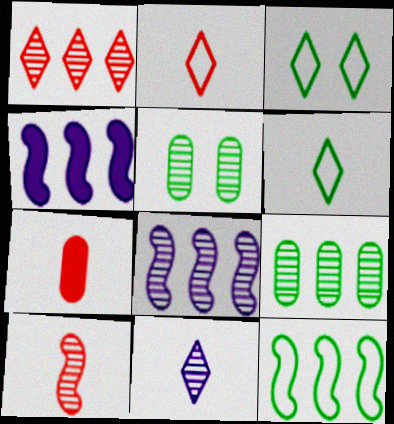[[1, 8, 9], 
[2, 4, 5], 
[2, 7, 10], 
[3, 7, 8]]